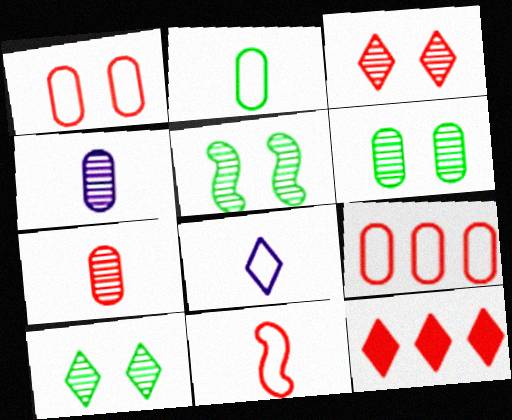[[2, 8, 11], 
[5, 6, 10], 
[8, 10, 12]]